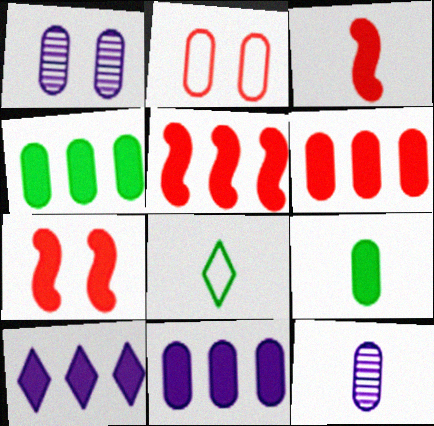[[1, 5, 8], 
[2, 4, 12], 
[3, 5, 7], 
[3, 8, 12], 
[4, 5, 10], 
[4, 6, 11], 
[7, 9, 10]]